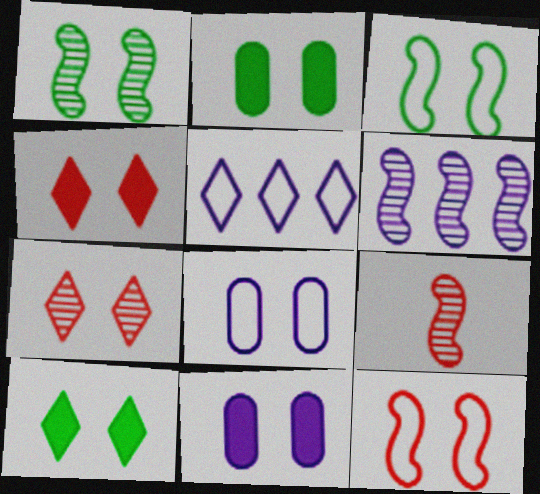[[1, 4, 8], 
[1, 6, 9], 
[2, 5, 9], 
[3, 7, 11]]